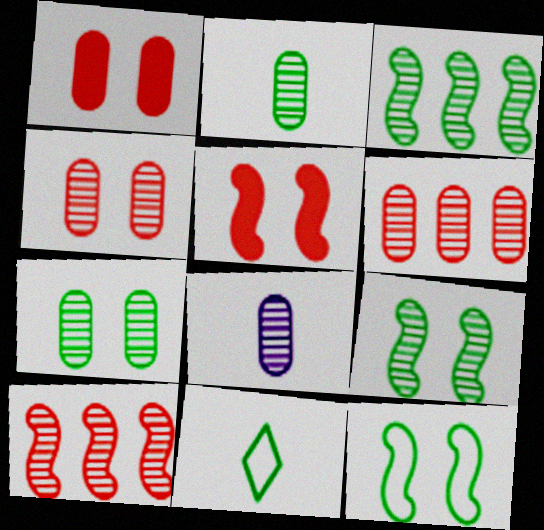[[6, 7, 8]]